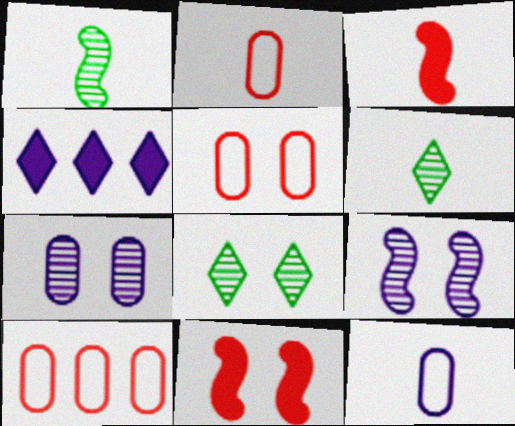[[1, 4, 5], 
[2, 5, 10], 
[3, 6, 12], 
[4, 9, 12]]